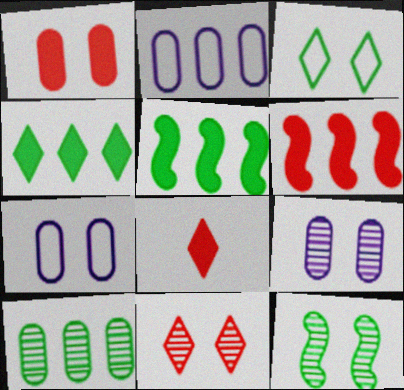[[1, 6, 8], 
[2, 8, 12], 
[9, 11, 12]]